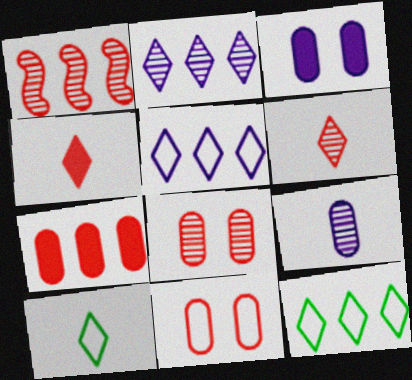[[1, 3, 10], 
[1, 4, 11], 
[1, 6, 8]]